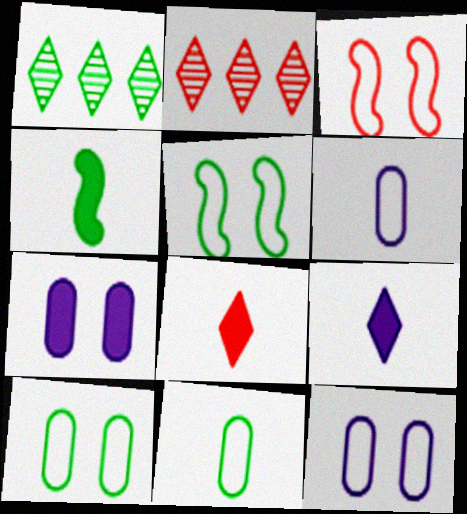[[1, 4, 10], 
[2, 4, 12]]